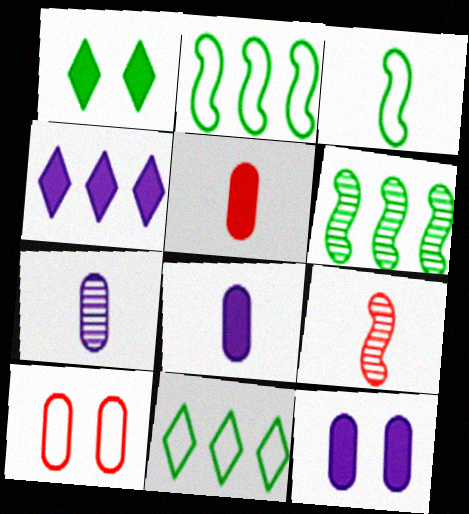[[9, 11, 12]]